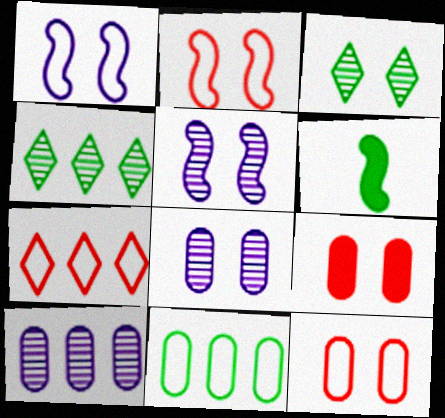[[1, 3, 9], 
[3, 6, 11], 
[6, 7, 8]]